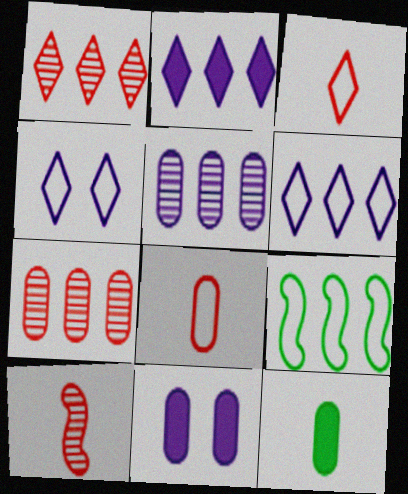[[2, 7, 9], 
[4, 8, 9]]